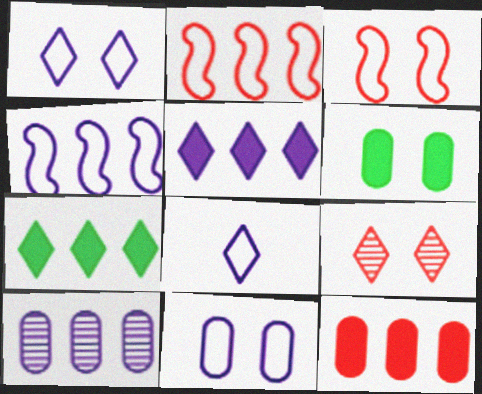[[2, 7, 10], 
[4, 5, 10], 
[4, 8, 11], 
[7, 8, 9]]